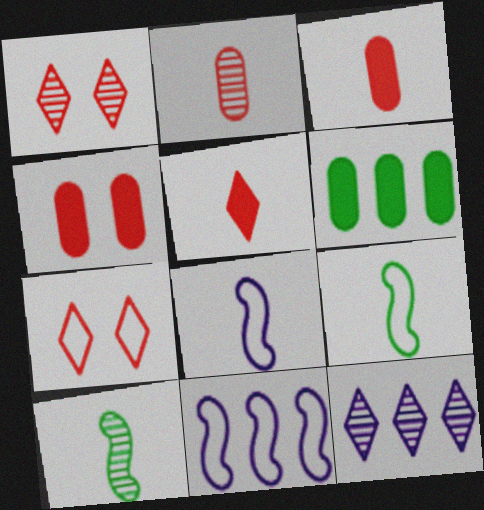[[1, 6, 8], 
[4, 9, 12]]